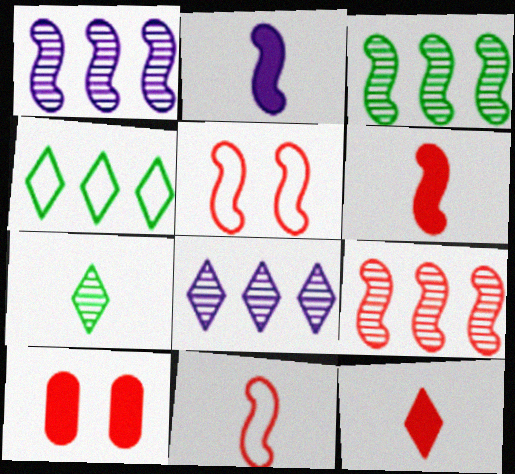[[1, 3, 9], 
[2, 3, 5], 
[5, 6, 9]]